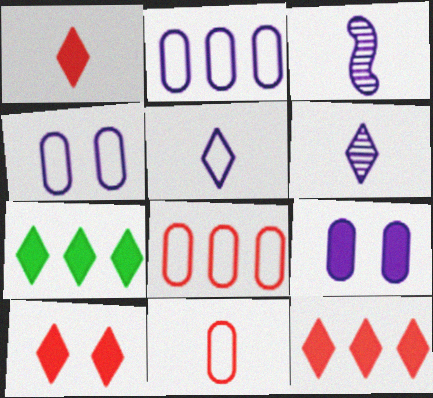[[1, 10, 12]]